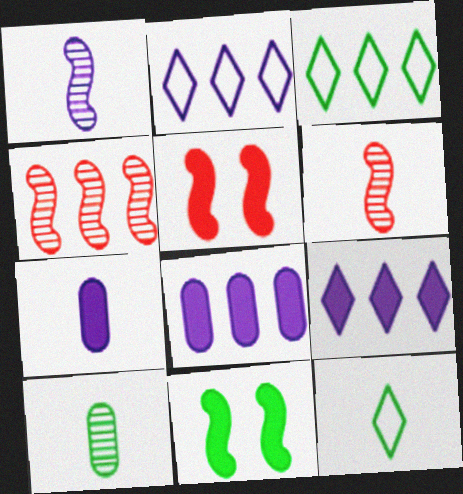[[2, 5, 10], 
[3, 4, 8], 
[3, 10, 11], 
[6, 7, 12]]